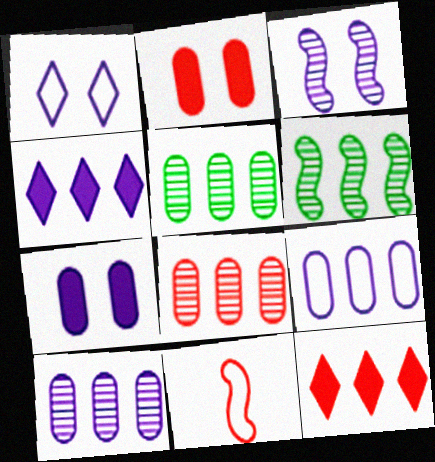[[1, 3, 7], 
[5, 8, 10], 
[6, 9, 12]]